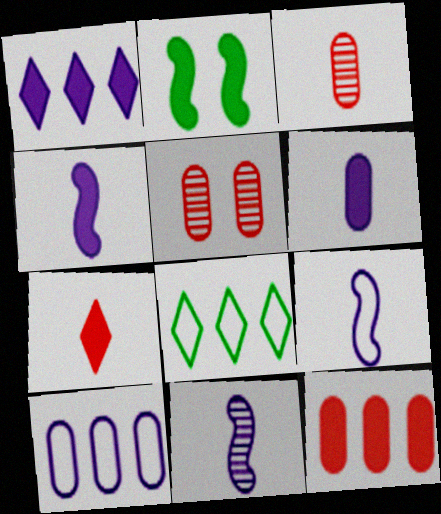[[4, 5, 8], 
[4, 9, 11]]